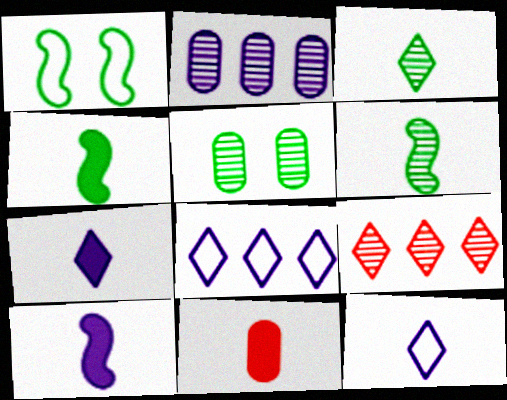[[4, 7, 11], 
[6, 11, 12]]